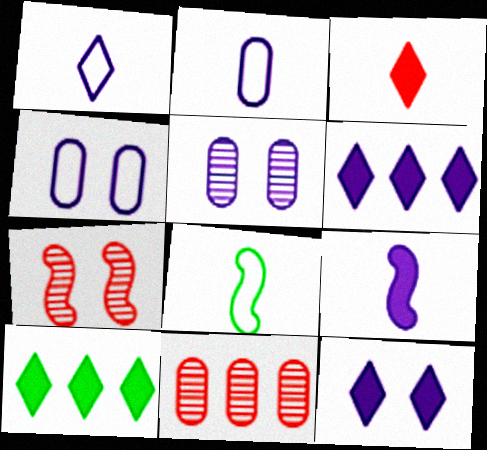[[2, 7, 10], 
[3, 10, 12], 
[8, 11, 12]]